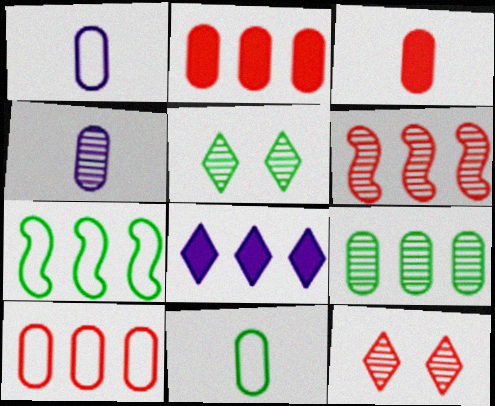[[3, 4, 11], 
[4, 5, 6]]